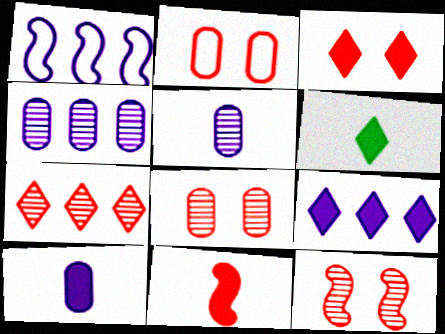[[1, 4, 9], 
[1, 6, 8], 
[2, 3, 12], 
[2, 7, 11], 
[3, 6, 9], 
[6, 10, 11]]